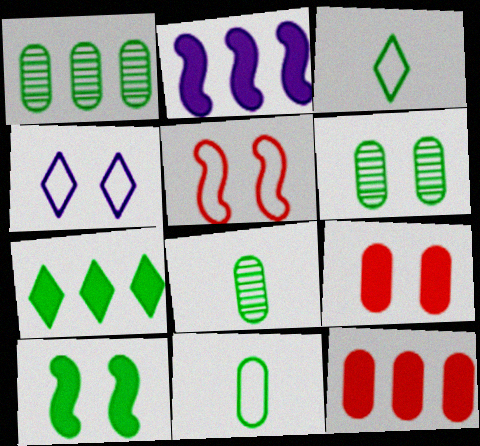[[1, 3, 10], 
[1, 6, 8], 
[2, 7, 12]]